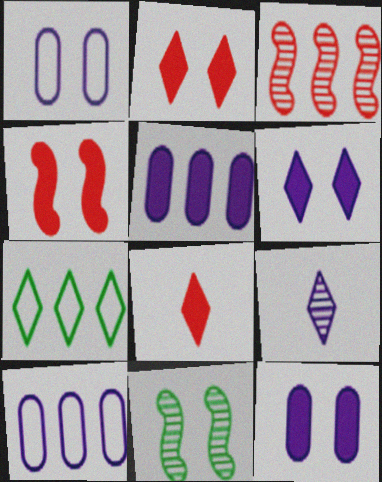[[1, 2, 11], 
[2, 7, 9], 
[3, 5, 7], 
[8, 10, 11]]